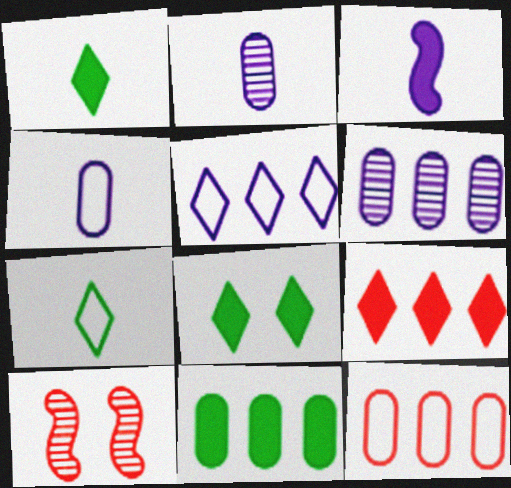[[6, 11, 12]]